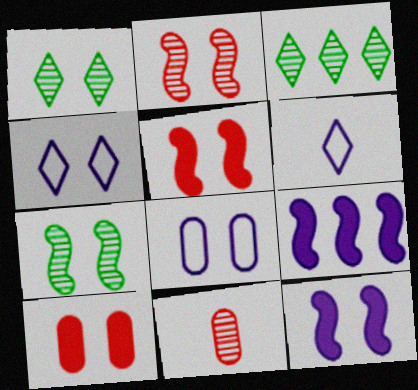[[1, 5, 8], 
[4, 7, 10]]